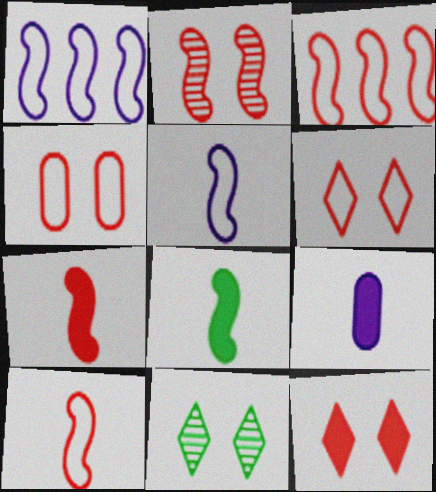[[1, 2, 8], 
[2, 3, 7], 
[2, 4, 12], 
[3, 9, 11]]